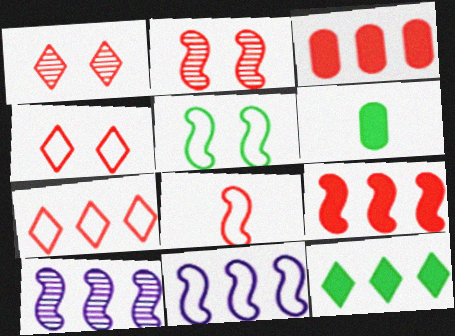[[1, 3, 8], 
[1, 6, 11], 
[2, 8, 9], 
[4, 6, 10], 
[5, 8, 11]]